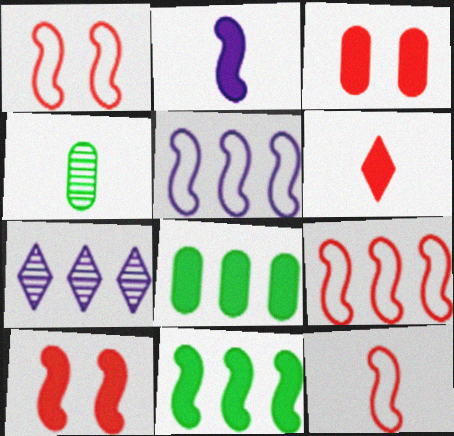[[1, 9, 12], 
[2, 10, 11], 
[7, 8, 9]]